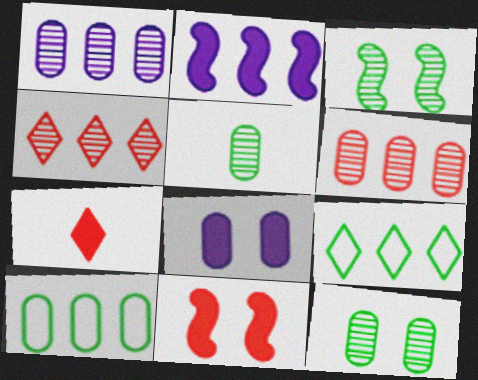[[2, 4, 10], 
[2, 6, 9]]